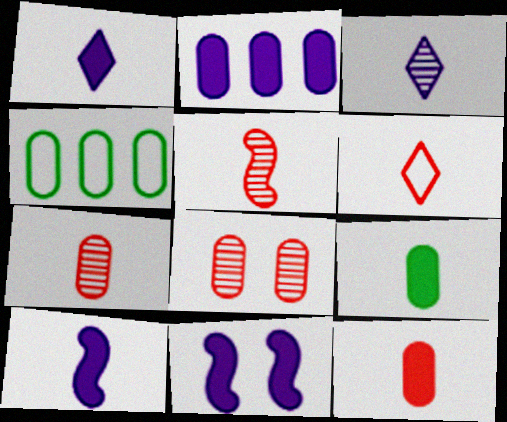[[1, 2, 11], 
[5, 6, 12]]